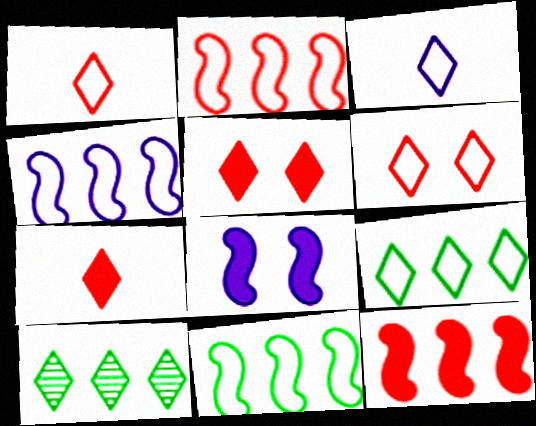[[2, 4, 11], 
[3, 5, 10], 
[3, 6, 9]]